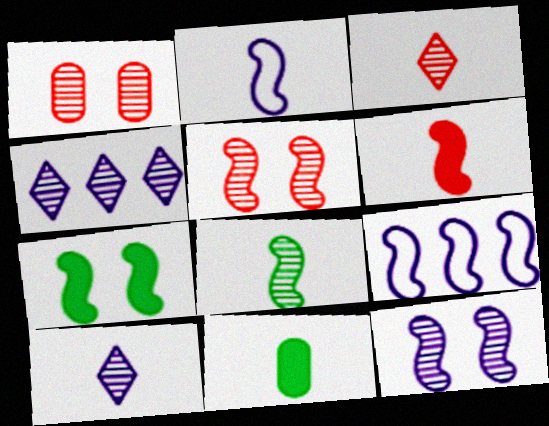[[1, 4, 8], 
[2, 3, 11], 
[2, 6, 8]]